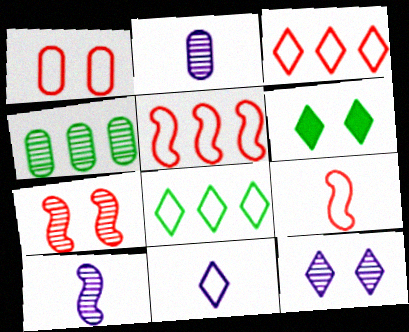[[1, 3, 9], 
[2, 5, 6]]